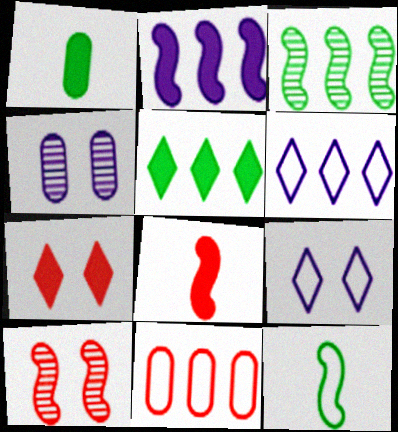[[1, 2, 7], 
[1, 4, 11], 
[1, 6, 10], 
[2, 10, 12], 
[9, 11, 12]]